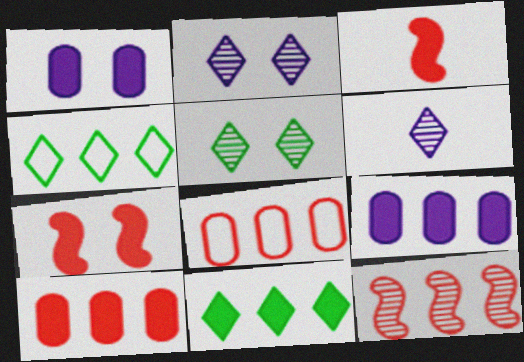[[1, 3, 11], 
[4, 9, 12]]